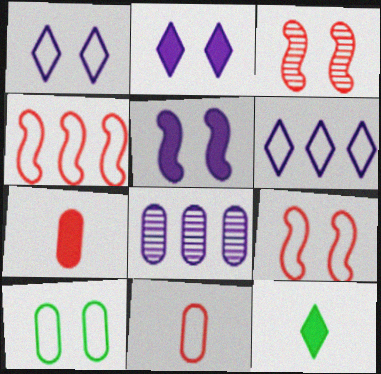[[1, 9, 10], 
[2, 3, 10], 
[7, 8, 10], 
[8, 9, 12]]